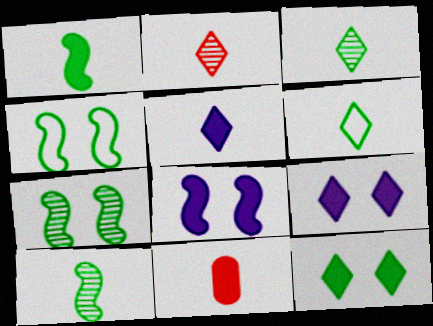[[1, 5, 11], 
[2, 5, 6]]